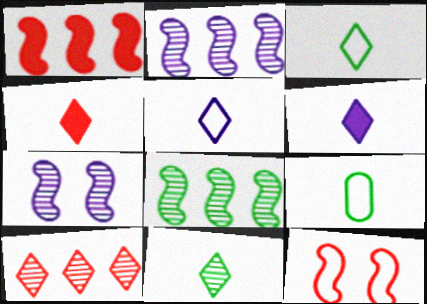[[4, 5, 11]]